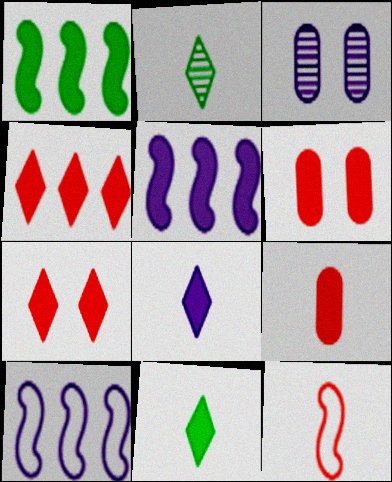[[1, 6, 8], 
[2, 6, 10], 
[3, 8, 10], 
[5, 6, 11]]